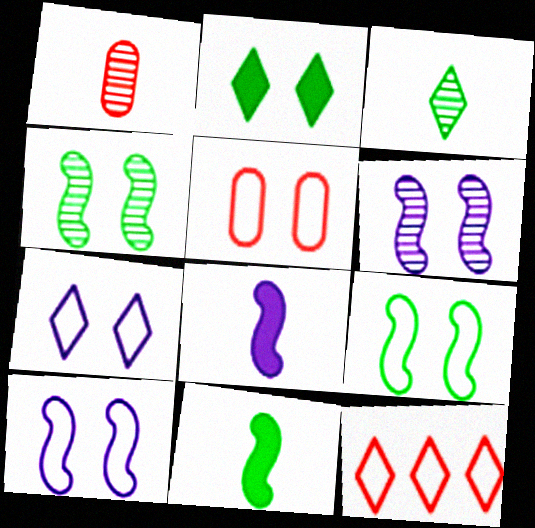[[2, 5, 6], 
[5, 7, 9]]